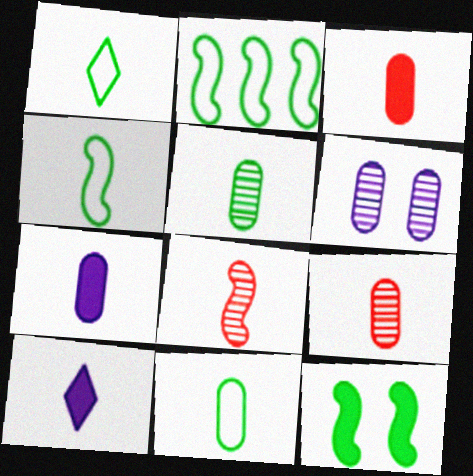[[1, 4, 11], 
[1, 7, 8], 
[4, 9, 10], 
[7, 9, 11], 
[8, 10, 11]]